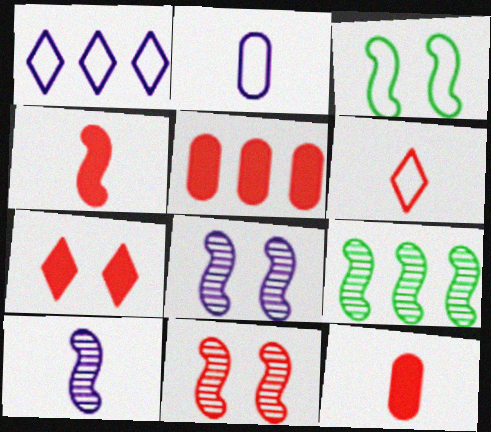[[1, 5, 9], 
[2, 7, 9], 
[4, 5, 7], 
[5, 6, 11], 
[9, 10, 11]]